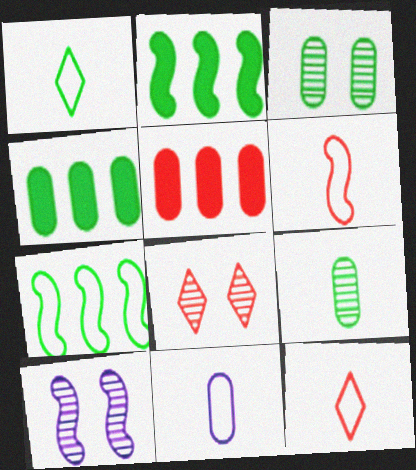[[1, 2, 3], 
[1, 5, 10], 
[1, 6, 11], 
[2, 6, 10], 
[2, 8, 11], 
[3, 5, 11], 
[3, 8, 10], 
[4, 10, 12], 
[5, 6, 8]]